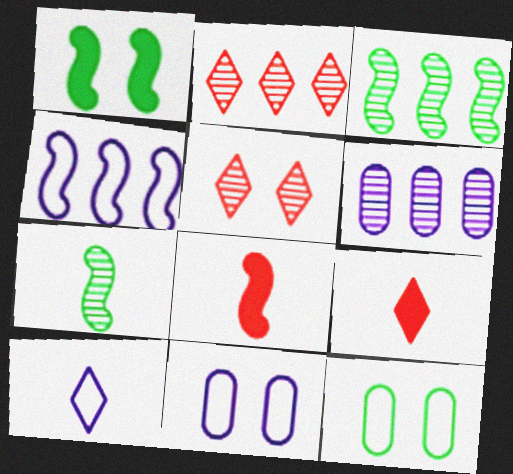[[1, 5, 11], 
[2, 3, 6], 
[3, 9, 11], 
[4, 10, 11], 
[5, 6, 7]]